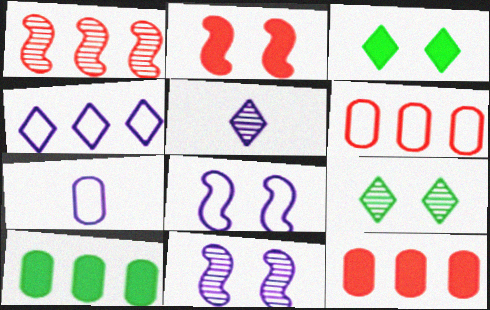[[1, 3, 7], 
[1, 4, 10], 
[4, 7, 8]]